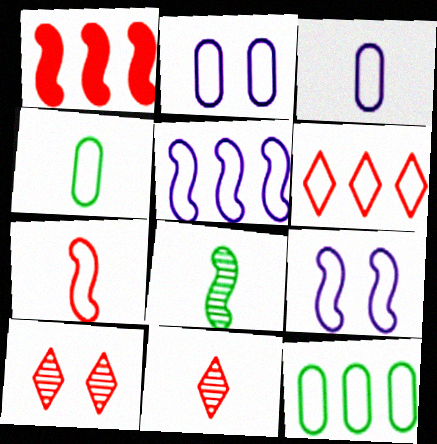[[1, 8, 9], 
[4, 6, 9], 
[5, 6, 12]]